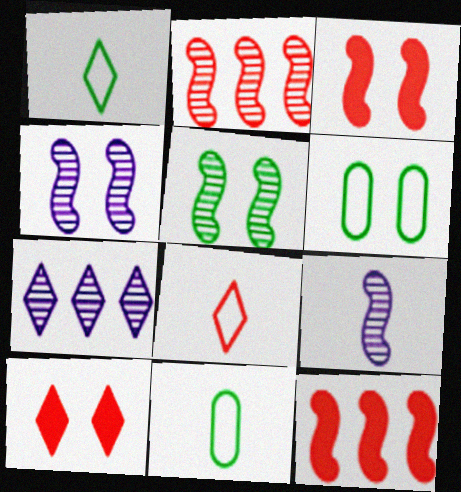[[1, 7, 10], 
[2, 5, 9], 
[3, 7, 11], 
[4, 6, 10]]